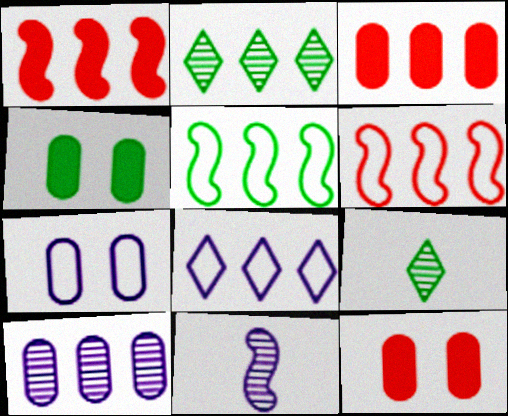[[1, 7, 9], 
[4, 5, 9]]